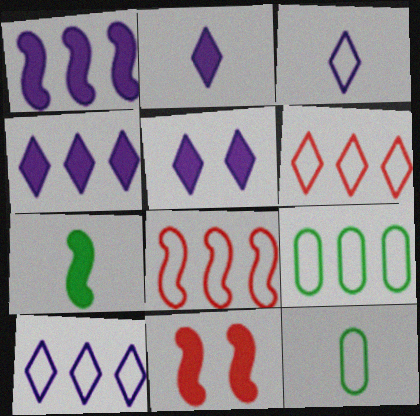[[1, 7, 11], 
[2, 4, 5], 
[8, 9, 10]]